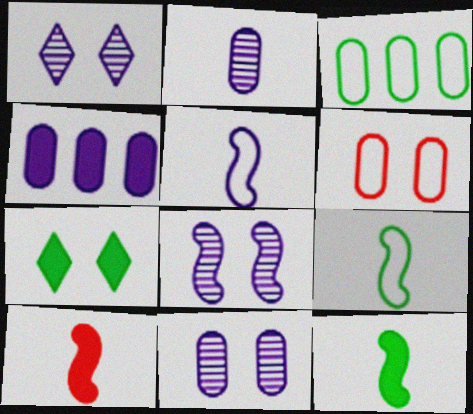[[1, 3, 10], 
[1, 4, 5], 
[1, 8, 11], 
[4, 7, 10], 
[6, 7, 8]]